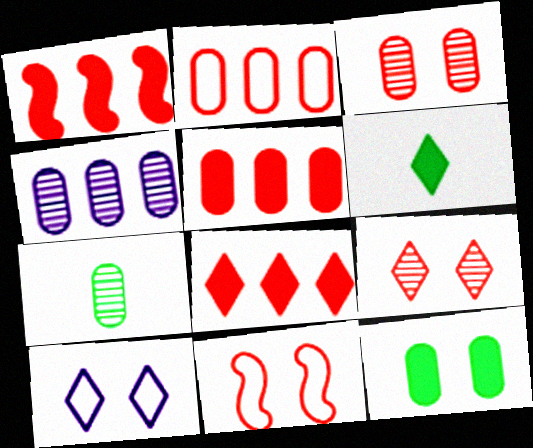[[1, 5, 8], 
[1, 7, 10], 
[3, 4, 7], 
[4, 6, 11]]